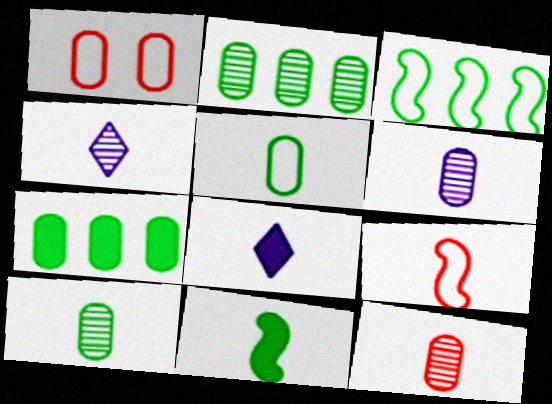[[1, 6, 7], 
[6, 10, 12], 
[8, 9, 10]]